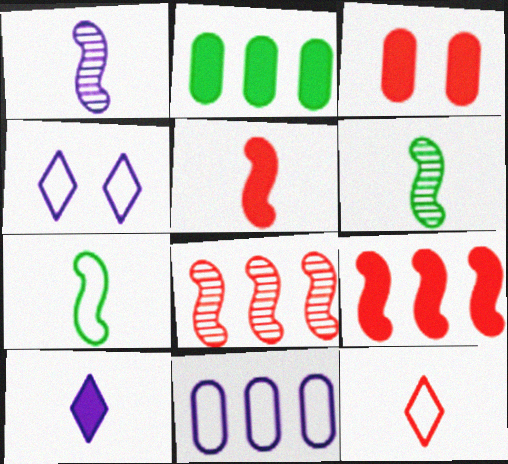[[1, 5, 7], 
[3, 8, 12]]